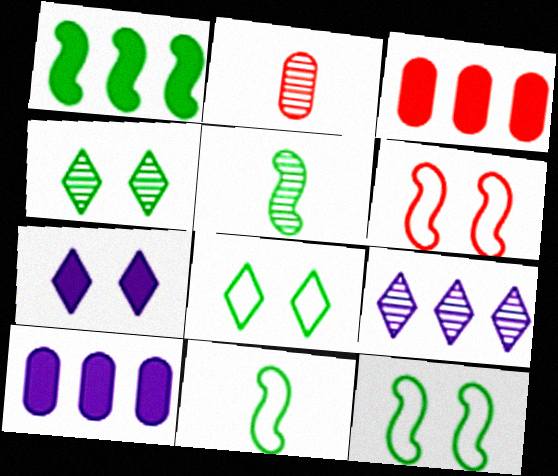[[1, 5, 12]]